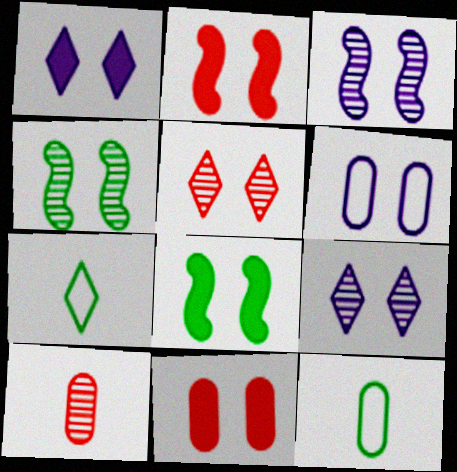[[1, 3, 6], 
[1, 8, 11], 
[5, 6, 8]]